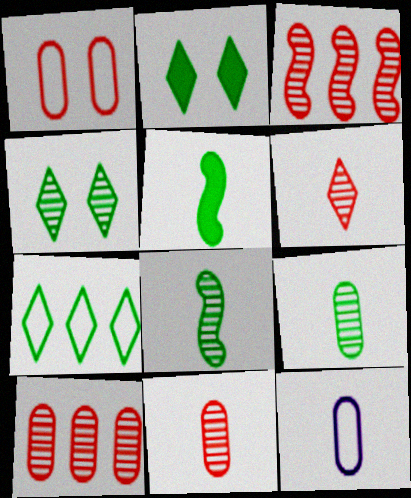[[2, 3, 12], 
[5, 6, 12]]